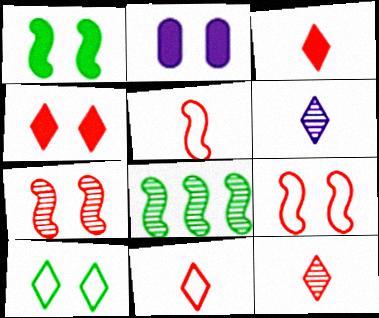[[1, 2, 4], 
[2, 7, 10], 
[2, 8, 11], 
[3, 11, 12]]